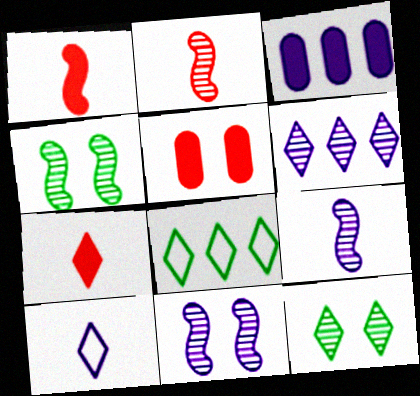[[3, 10, 11], 
[5, 8, 9]]